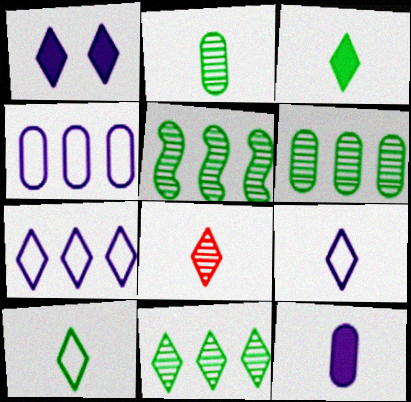[[3, 8, 9], 
[5, 6, 11]]